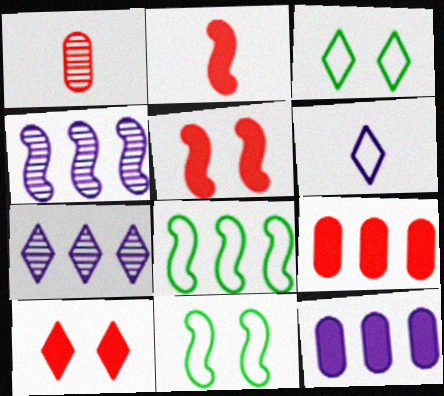[[2, 4, 11], 
[2, 9, 10], 
[7, 8, 9]]